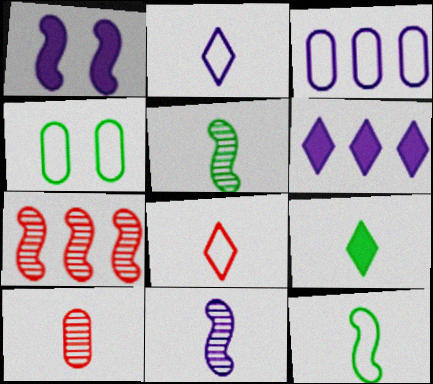[[1, 7, 12]]